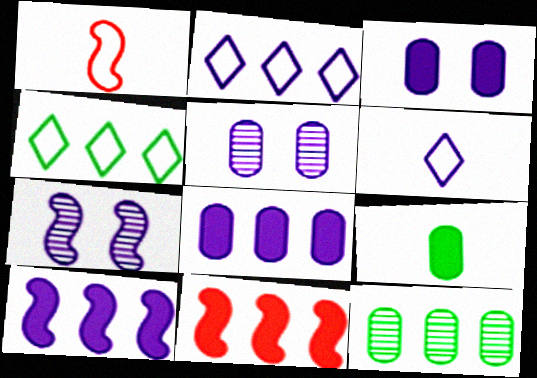[[2, 11, 12], 
[5, 6, 10], 
[6, 7, 8]]